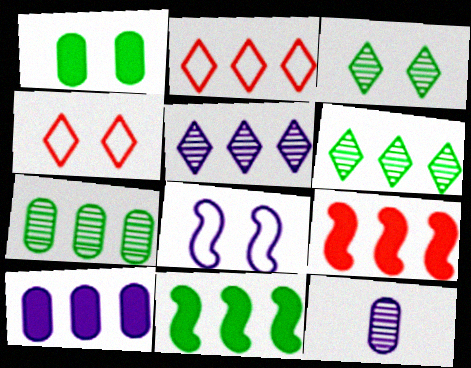[[4, 11, 12]]